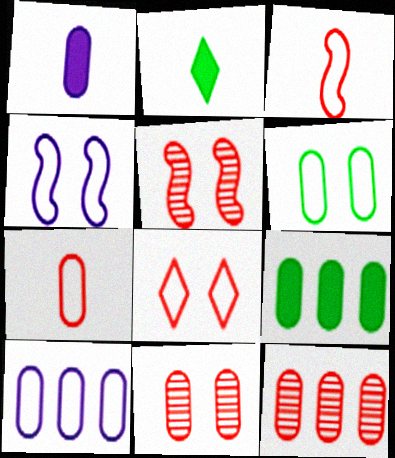[[1, 6, 12], 
[2, 4, 12], 
[2, 5, 10], 
[4, 6, 8], 
[6, 7, 10], 
[9, 10, 12]]